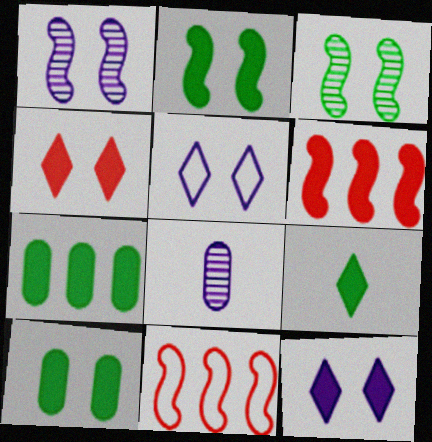[[2, 7, 9]]